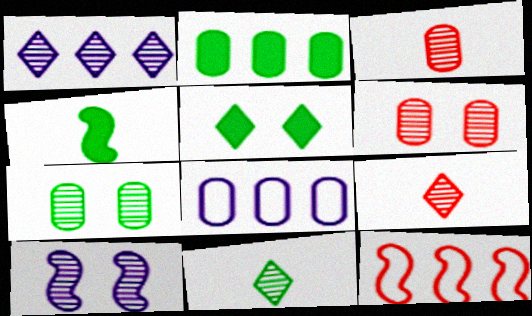[[1, 2, 12], 
[2, 4, 5], 
[4, 10, 12]]